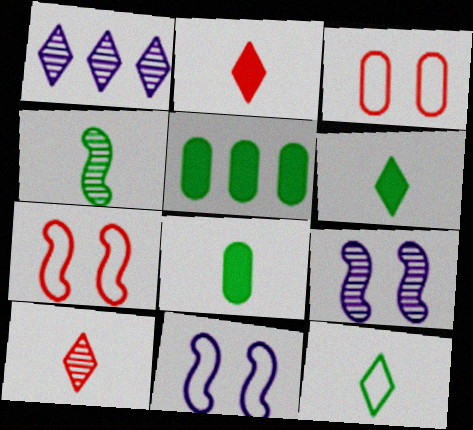[[1, 7, 8], 
[4, 8, 12], 
[5, 10, 11]]